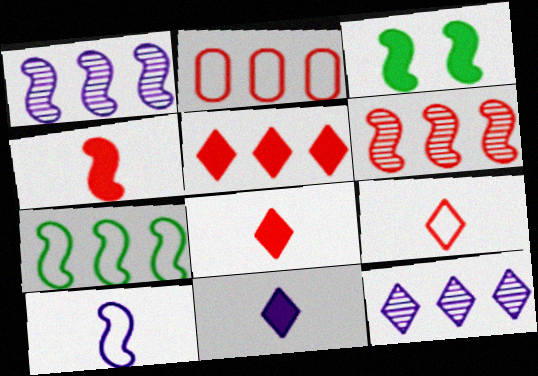[[2, 5, 6], 
[3, 6, 10]]